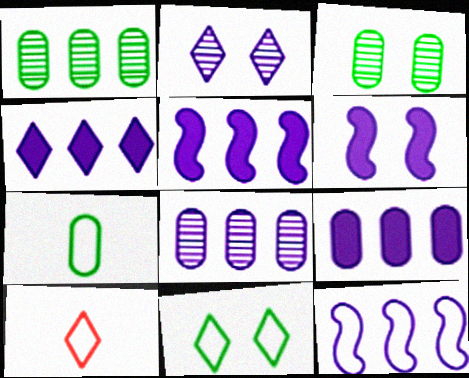[[1, 6, 10], 
[3, 5, 10], 
[4, 5, 9], 
[4, 8, 12]]